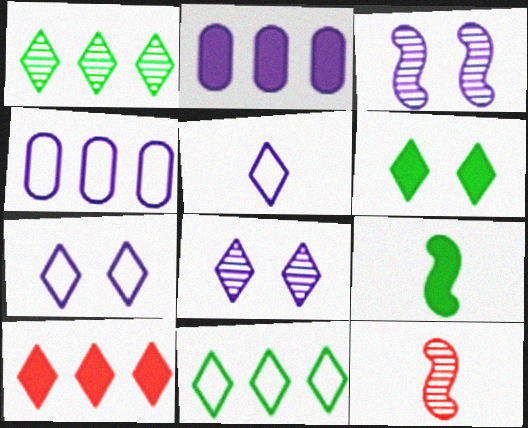[[2, 3, 5], 
[4, 6, 12]]